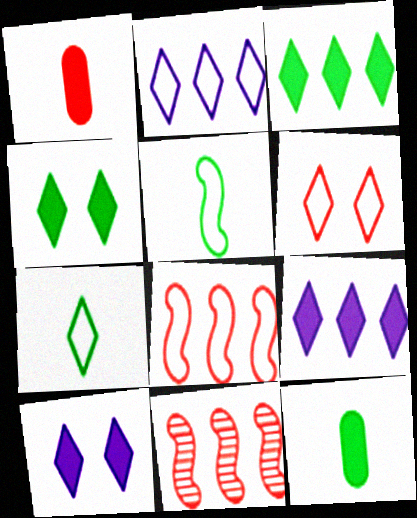[[1, 6, 11], 
[2, 6, 7]]